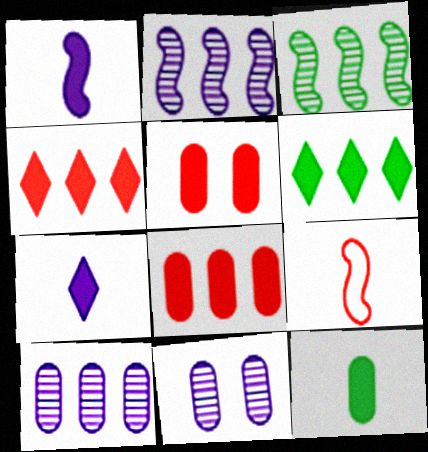[[1, 5, 6], 
[6, 9, 11]]